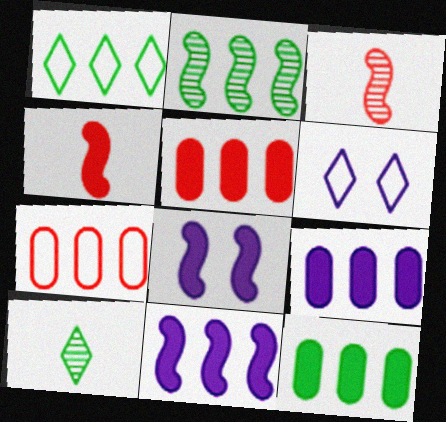[[1, 2, 12], 
[3, 6, 12], 
[5, 9, 12], 
[7, 8, 10]]